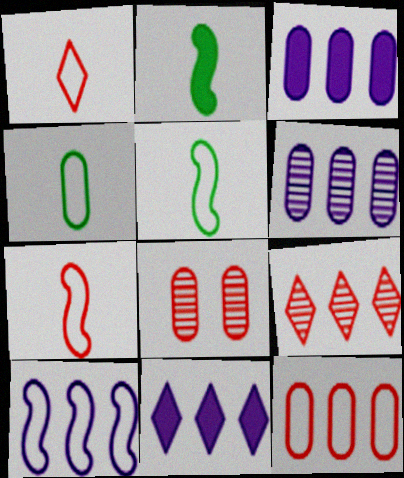[[3, 4, 8], 
[5, 8, 11], 
[6, 10, 11]]